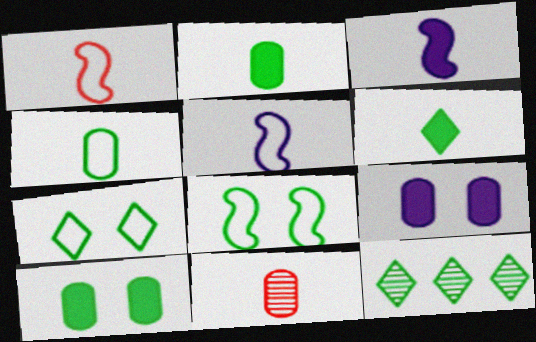[[1, 9, 12], 
[2, 8, 12], 
[5, 6, 11], 
[6, 7, 12]]